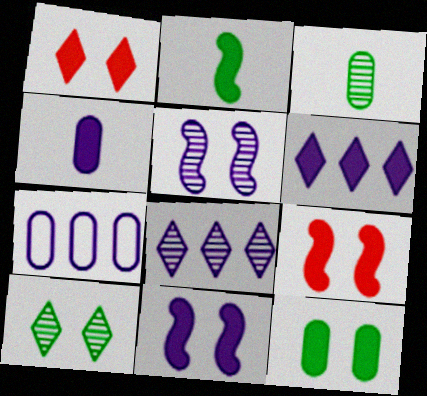[[1, 11, 12], 
[4, 6, 11]]